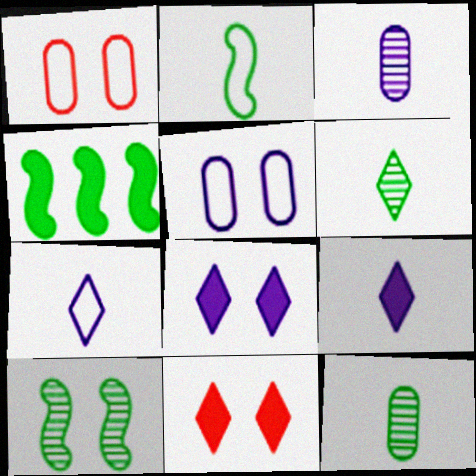[[1, 8, 10], 
[2, 4, 10], 
[5, 10, 11]]